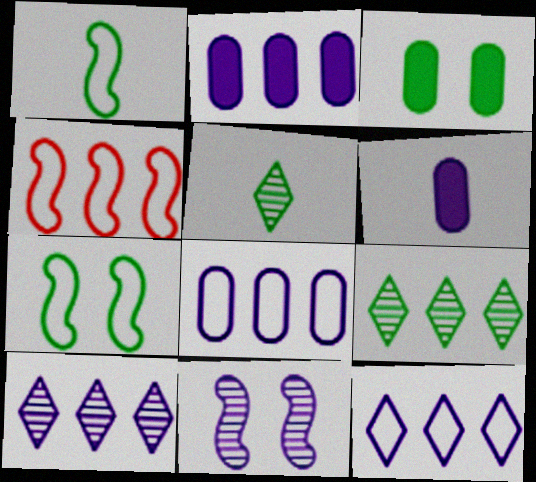[[1, 3, 9], 
[2, 4, 9], 
[6, 11, 12]]